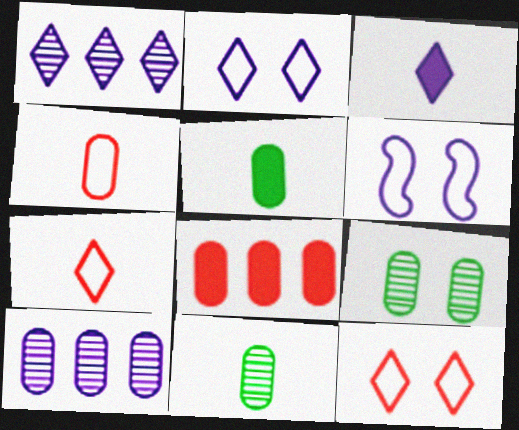[[1, 2, 3], 
[3, 6, 10]]